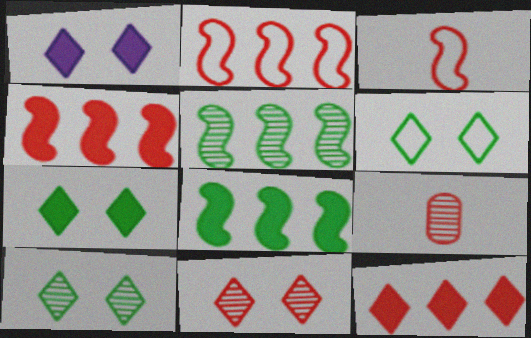[[1, 6, 11], 
[6, 7, 10]]